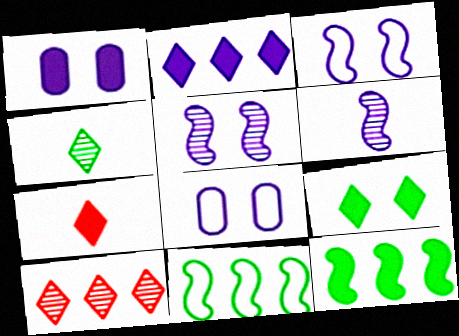[[1, 7, 12], 
[2, 6, 8], 
[2, 7, 9]]